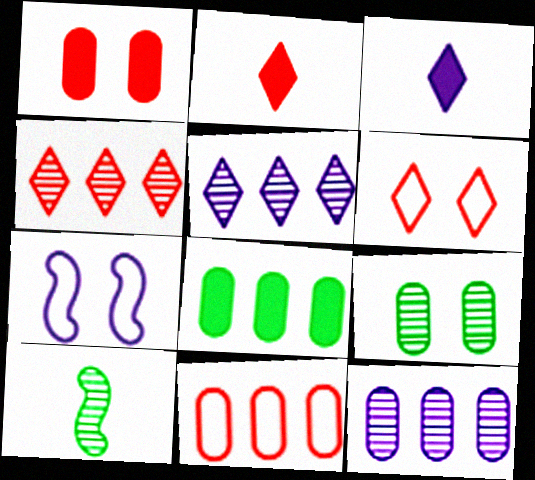[[2, 4, 6], 
[3, 7, 12], 
[8, 11, 12]]